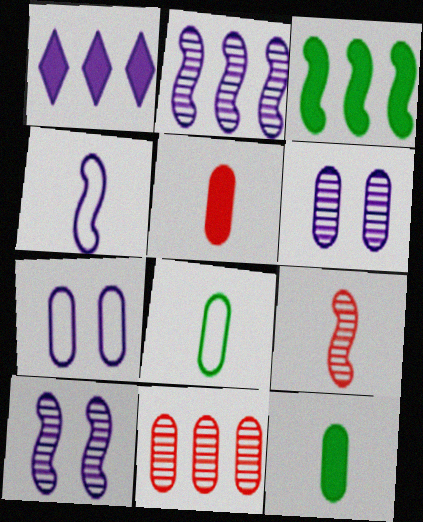[[1, 4, 6], 
[7, 11, 12]]